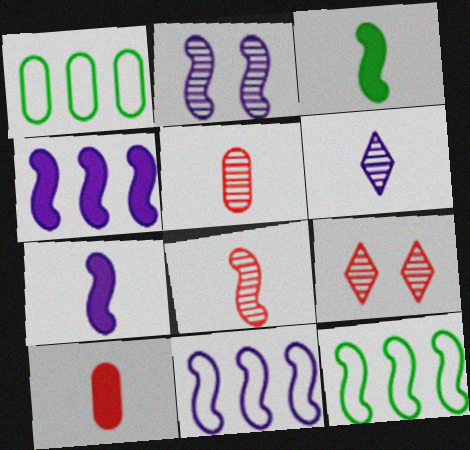[[1, 7, 9], 
[2, 7, 11]]